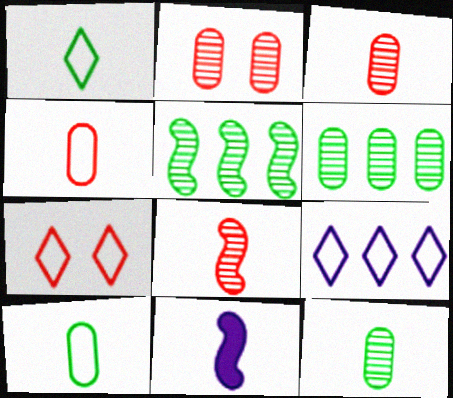[[1, 3, 11], 
[1, 7, 9], 
[6, 7, 11]]